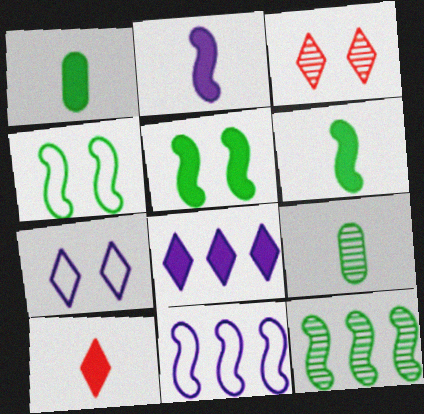[[1, 2, 10], 
[1, 3, 11], 
[4, 6, 12]]